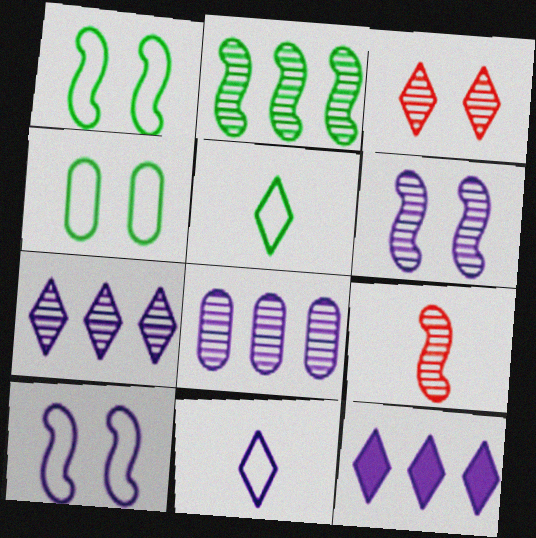[[2, 6, 9], 
[3, 5, 12], 
[4, 9, 12]]